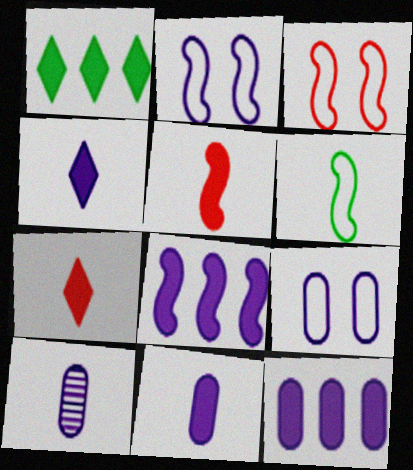[[1, 3, 10], 
[6, 7, 10], 
[9, 10, 12]]